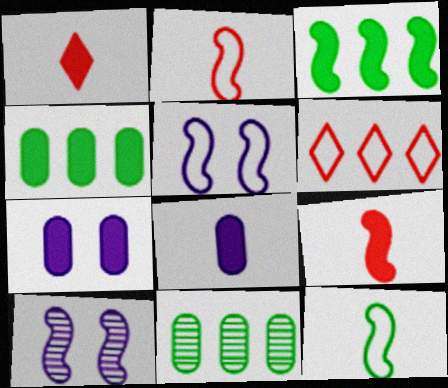[[1, 3, 7], 
[1, 5, 11], 
[2, 3, 10]]